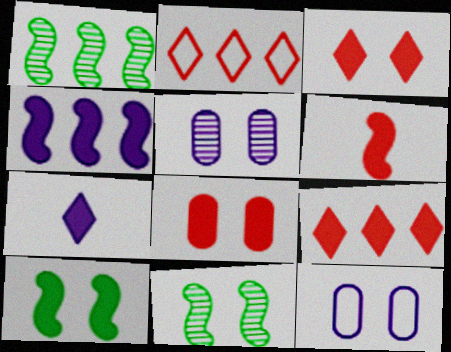[[3, 11, 12], 
[4, 6, 10], 
[6, 8, 9]]